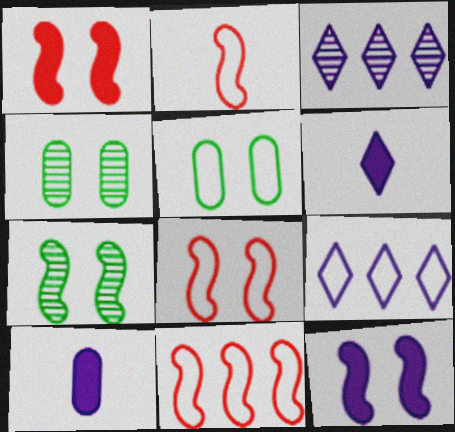[[2, 5, 9], 
[2, 8, 11], 
[4, 6, 11], 
[7, 8, 12]]